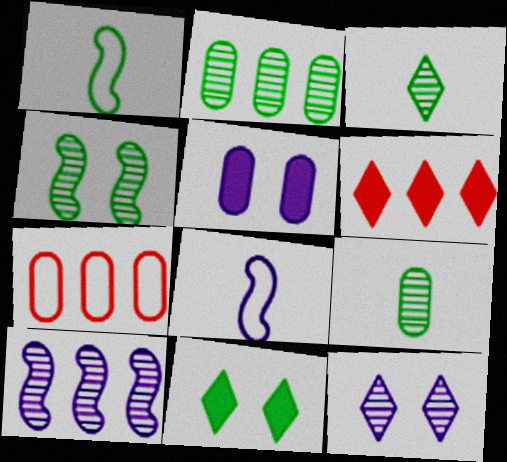[[1, 2, 11], 
[2, 3, 4], 
[5, 7, 9]]